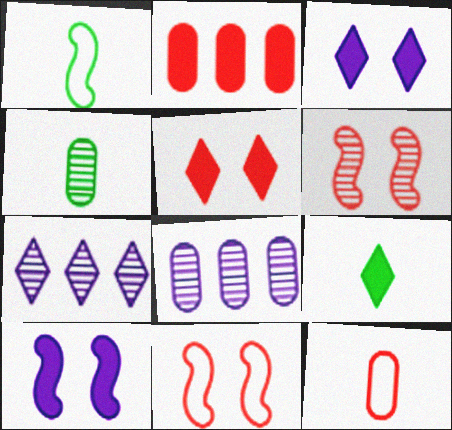[[1, 4, 9], 
[1, 5, 8], 
[2, 9, 10], 
[4, 6, 7], 
[8, 9, 11]]